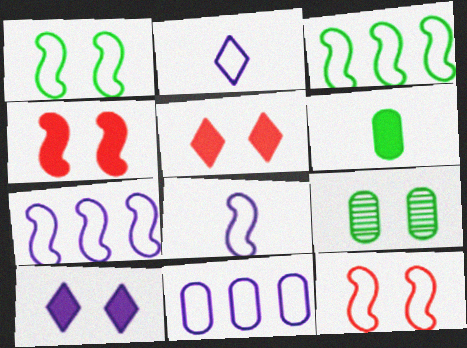[[3, 8, 12], 
[9, 10, 12]]